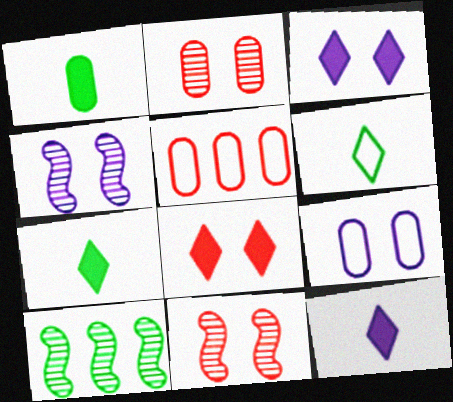[[3, 4, 9], 
[4, 5, 7]]